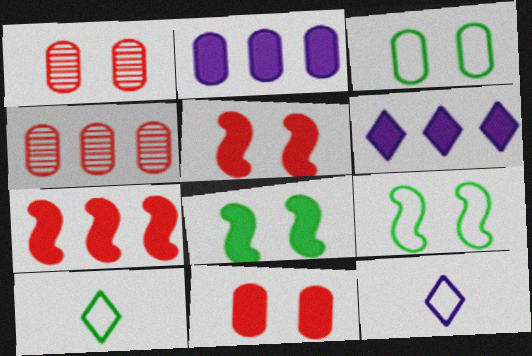[[4, 8, 12]]